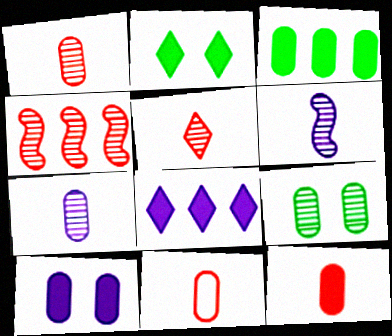[[1, 11, 12], 
[3, 10, 12]]